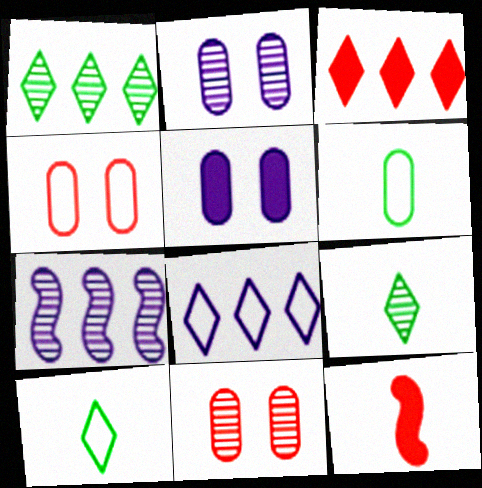[[1, 3, 8], 
[7, 9, 11]]